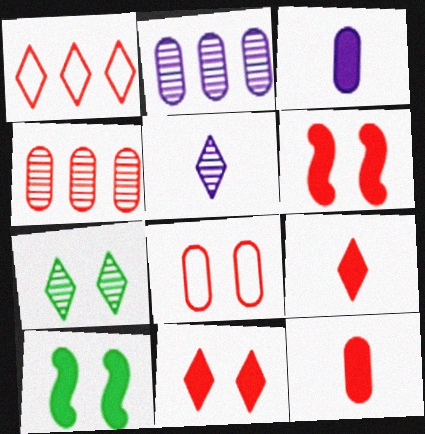[[4, 8, 12]]